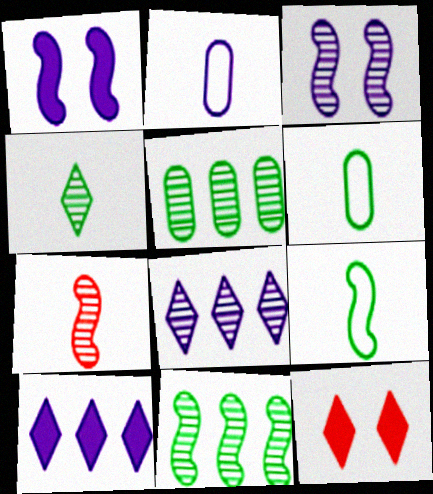[[1, 2, 8], 
[2, 3, 10], 
[2, 11, 12], 
[3, 7, 11]]